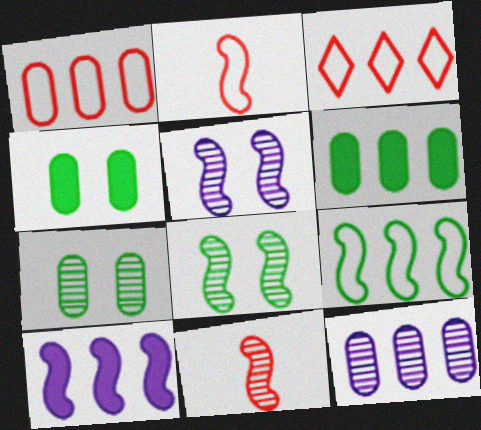[[1, 6, 12], 
[2, 8, 10]]